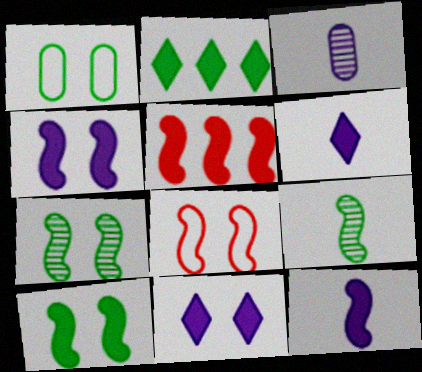[[1, 2, 9], 
[2, 3, 8], 
[4, 7, 8], 
[5, 10, 12]]